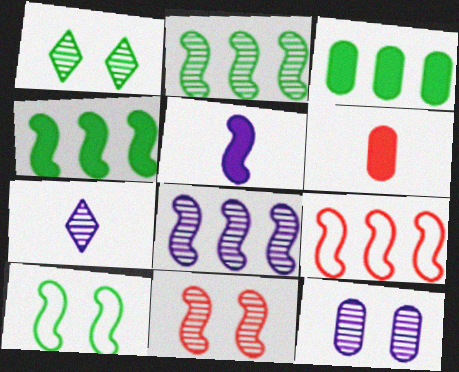[[1, 11, 12], 
[4, 8, 9], 
[7, 8, 12]]